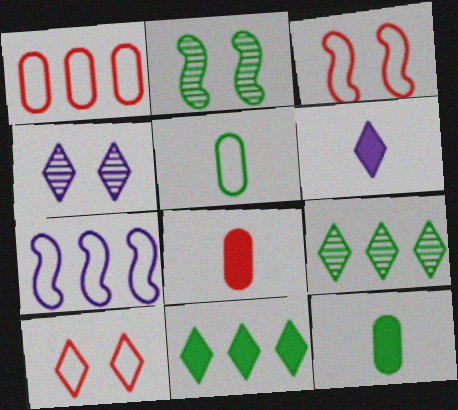[[1, 2, 6], 
[2, 5, 11], 
[5, 7, 10], 
[6, 9, 10]]